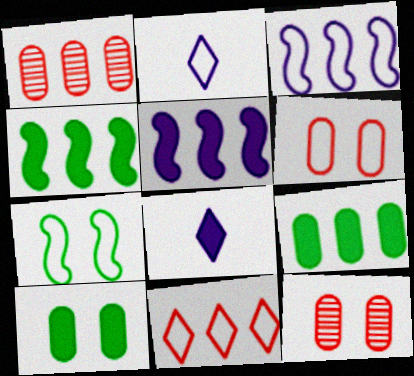[[1, 7, 8], 
[2, 4, 12]]